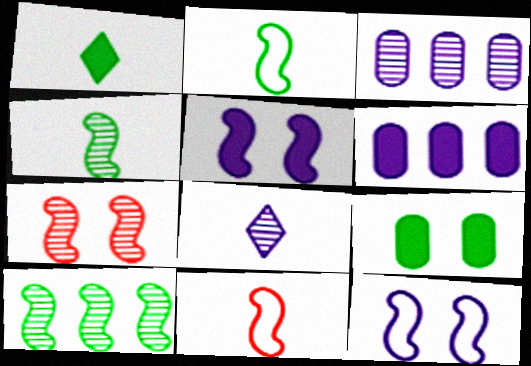[[5, 10, 11], 
[6, 8, 12]]